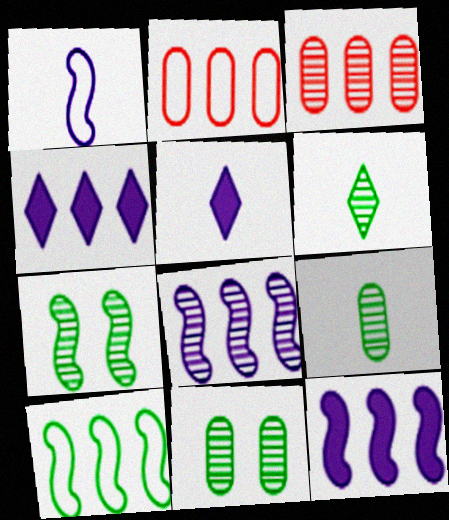[[2, 5, 7], 
[3, 4, 10]]